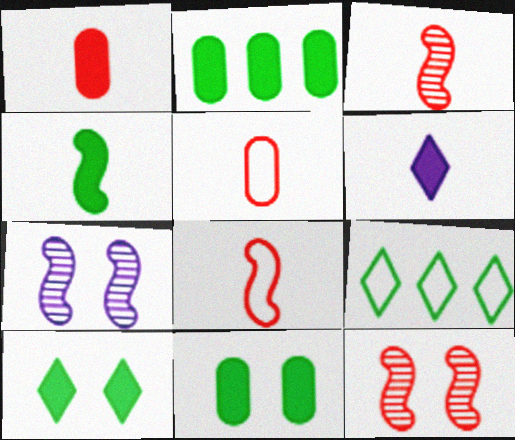[[1, 4, 6], 
[1, 7, 9], 
[2, 4, 10]]